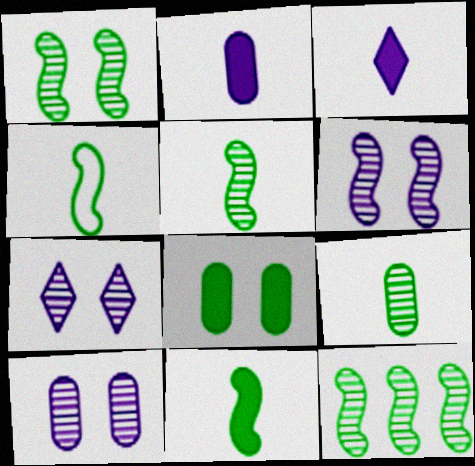[[1, 5, 12], 
[4, 5, 11], 
[6, 7, 10]]